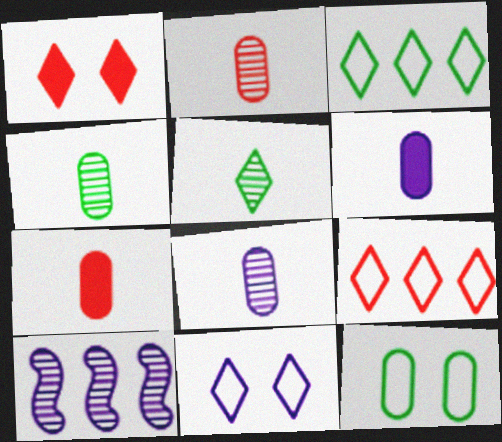[[2, 4, 8], 
[6, 10, 11]]